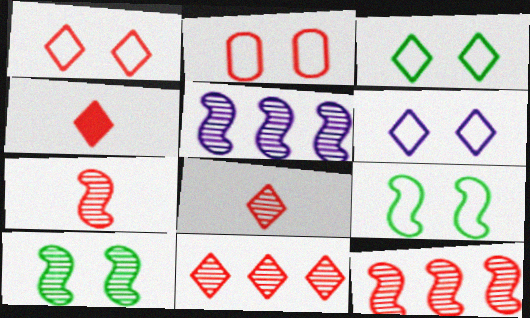[[1, 3, 6], 
[1, 4, 11], 
[2, 4, 12], 
[2, 6, 9], 
[5, 7, 10]]